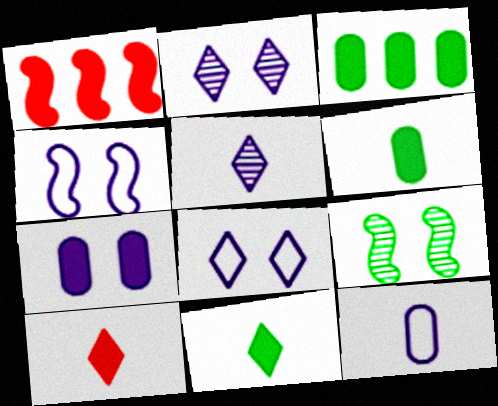[[1, 7, 11], 
[2, 4, 7]]